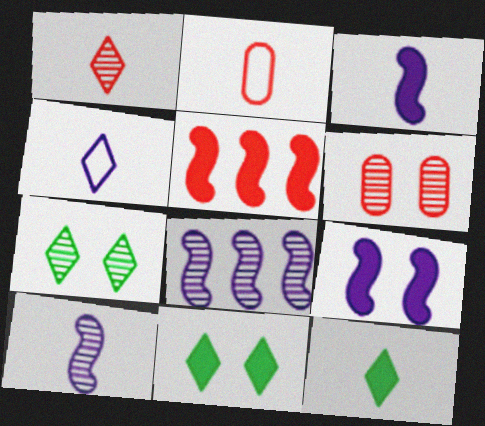[[1, 4, 12], 
[2, 8, 11], 
[2, 10, 12]]